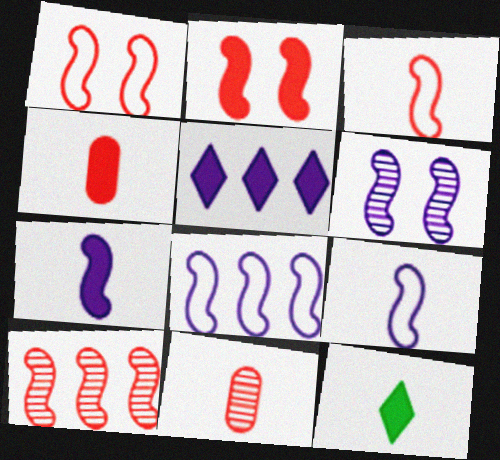[[2, 3, 10], 
[4, 7, 12], 
[6, 7, 8], 
[9, 11, 12]]